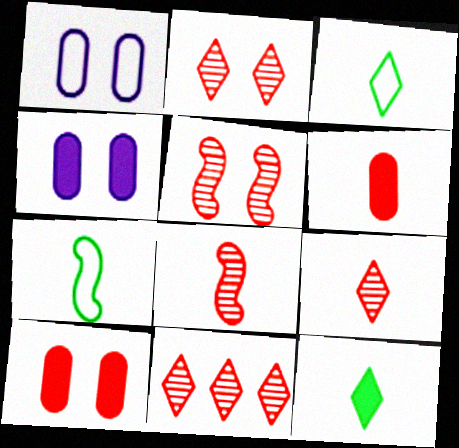[[2, 9, 11], 
[4, 7, 11]]